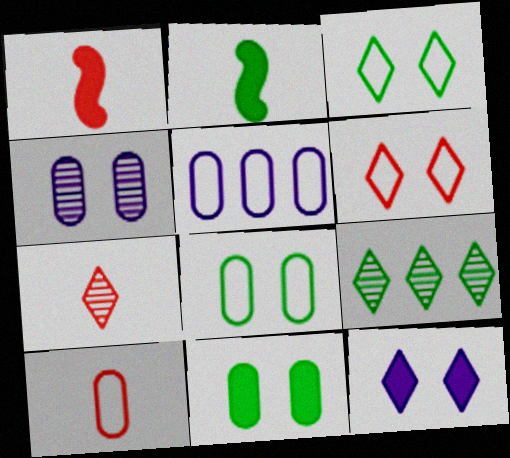[[1, 7, 10], 
[2, 8, 9], 
[5, 8, 10]]